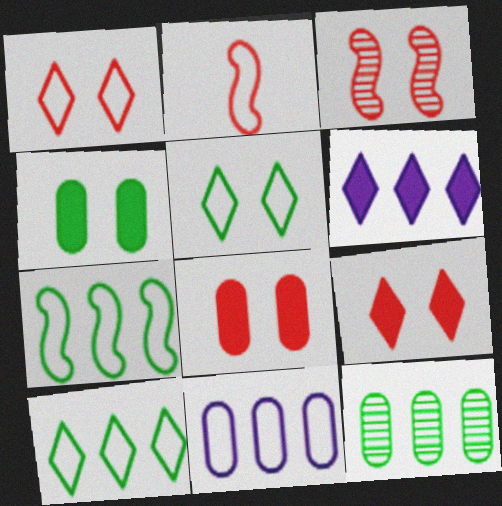[[1, 3, 8], 
[2, 5, 11]]